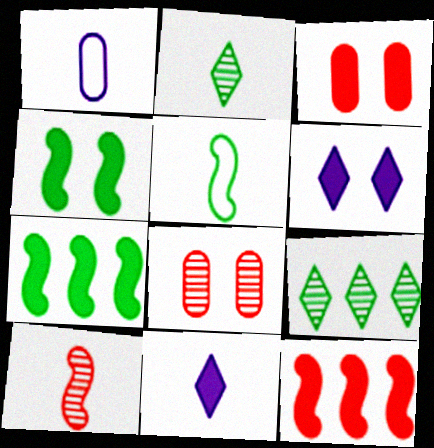[[3, 4, 6], 
[3, 7, 11]]